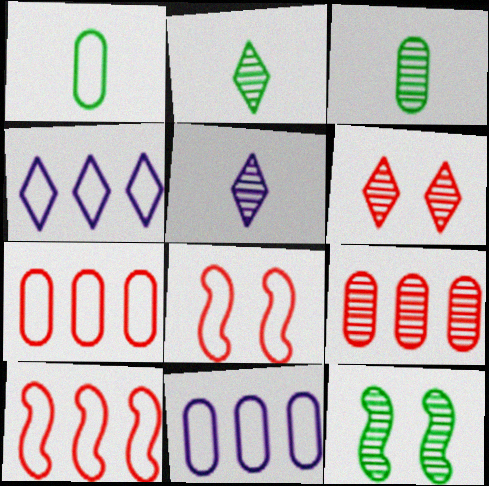[[1, 4, 8], 
[5, 9, 12]]